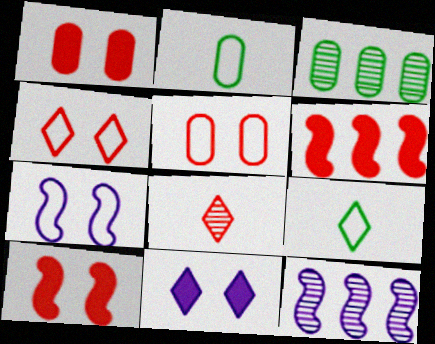[[1, 9, 12], 
[5, 6, 8]]